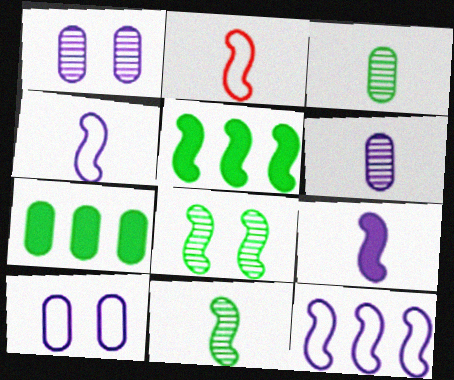[[2, 9, 11]]